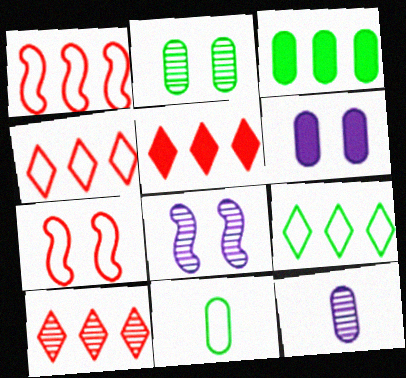[[2, 3, 11], 
[4, 5, 10], 
[5, 8, 11]]